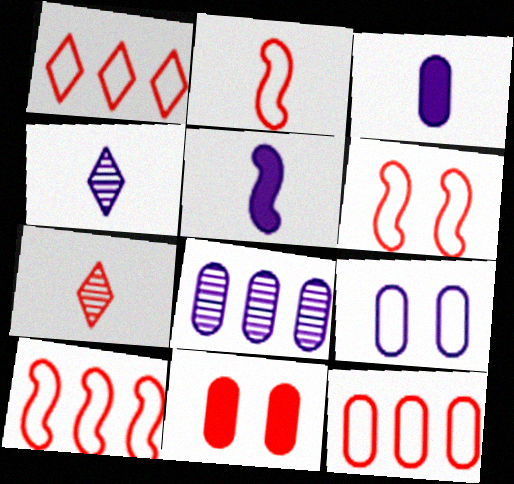[[1, 10, 12], 
[2, 6, 10], 
[3, 8, 9], 
[7, 10, 11]]